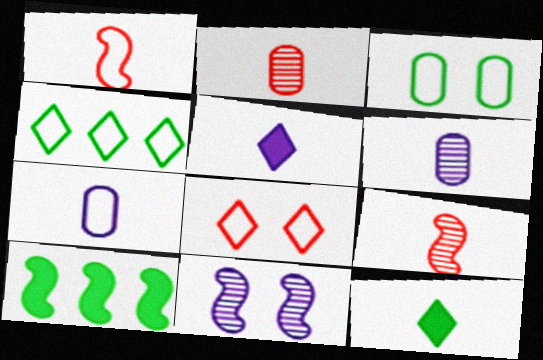[[1, 6, 12], 
[1, 10, 11], 
[6, 8, 10], 
[7, 9, 12]]